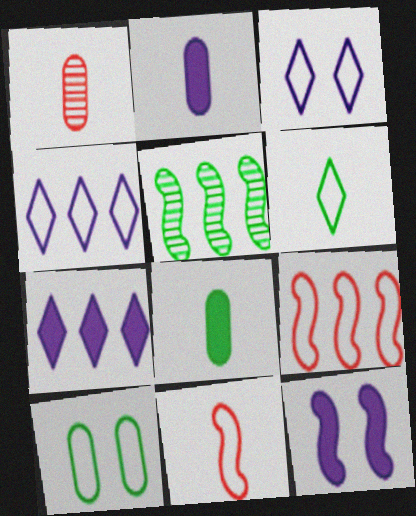[[2, 7, 12], 
[4, 10, 11], 
[5, 11, 12]]